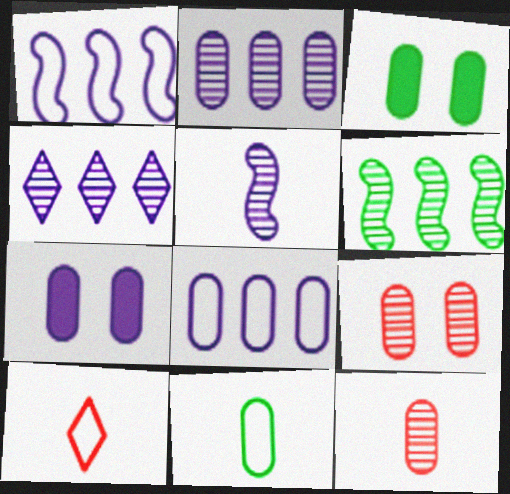[[3, 8, 12], 
[6, 7, 10]]